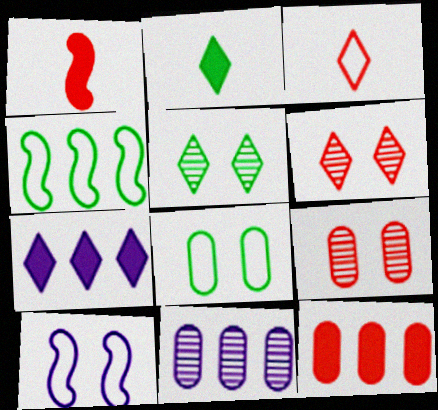[[3, 5, 7]]